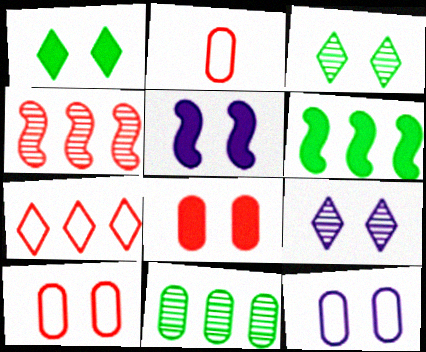[[1, 5, 8], 
[2, 6, 9], 
[3, 5, 10], 
[5, 9, 12]]